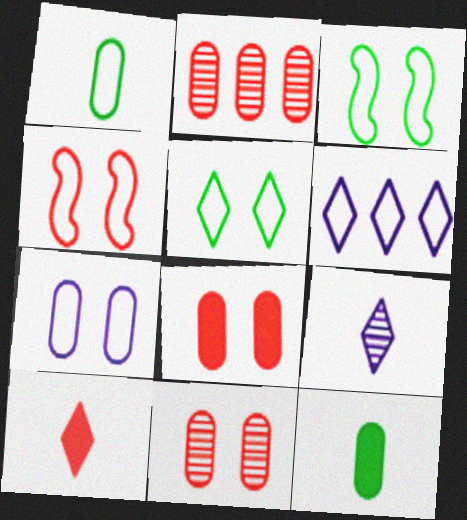[[1, 4, 6], 
[2, 4, 10], 
[2, 7, 12], 
[4, 5, 7]]